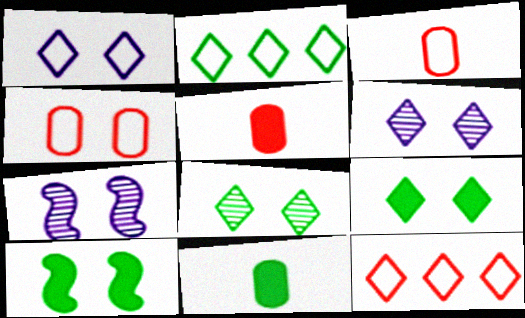[[2, 5, 7], 
[4, 6, 10], 
[4, 7, 9], 
[7, 11, 12]]